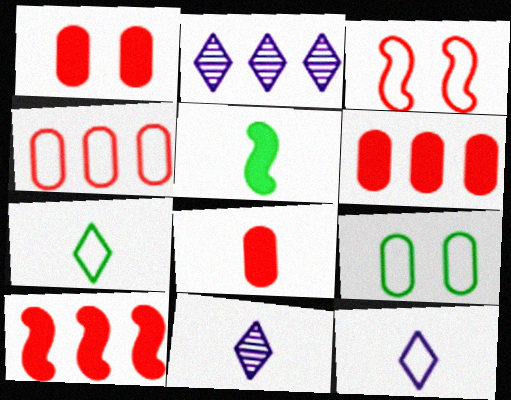[[1, 6, 8], 
[9, 10, 11]]